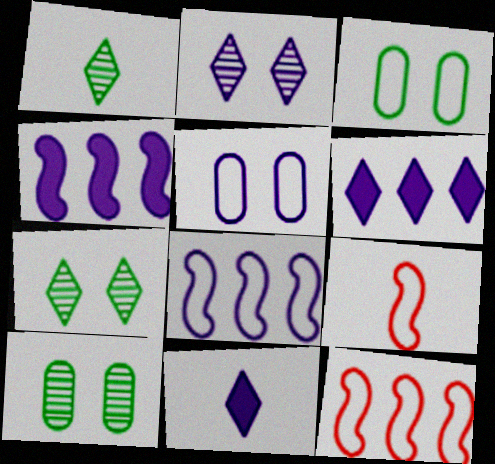[[6, 9, 10], 
[10, 11, 12]]